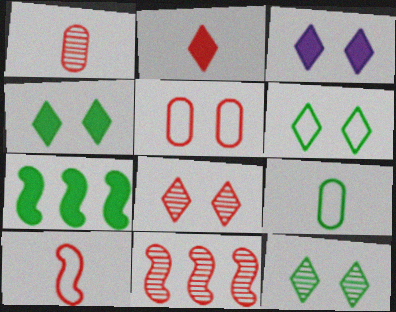[[1, 2, 10], 
[1, 8, 11], 
[2, 5, 11], 
[3, 6, 8], 
[3, 9, 11], 
[4, 6, 12], 
[7, 9, 12]]